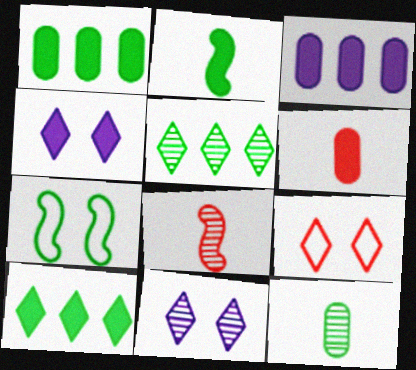[[7, 10, 12]]